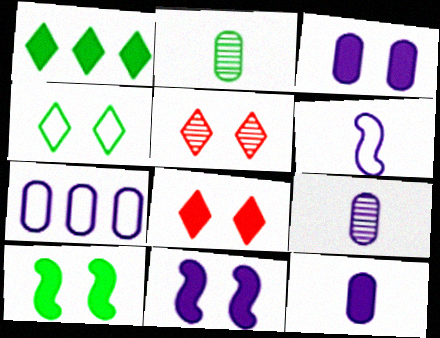[[3, 7, 9], 
[3, 8, 10]]